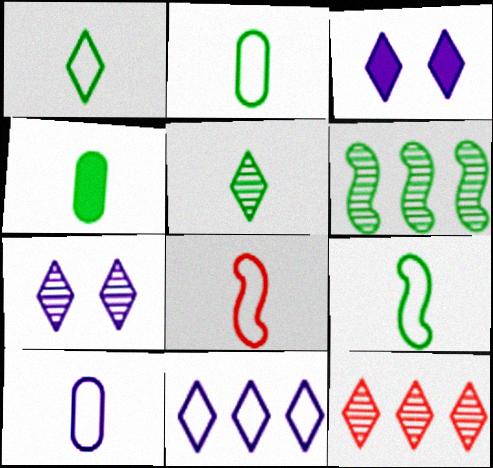[[1, 2, 9], 
[1, 3, 12], 
[1, 8, 10], 
[4, 5, 9], 
[5, 7, 12]]